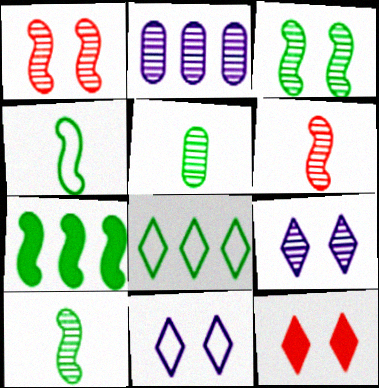[[2, 4, 12], 
[3, 4, 7]]